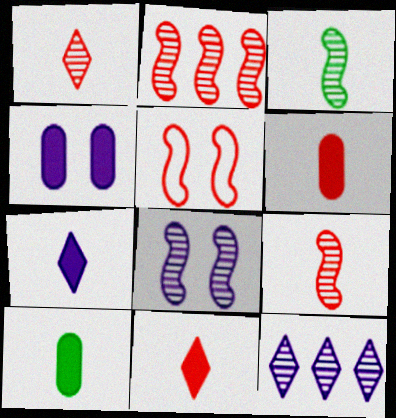[[2, 3, 8], 
[5, 10, 12]]